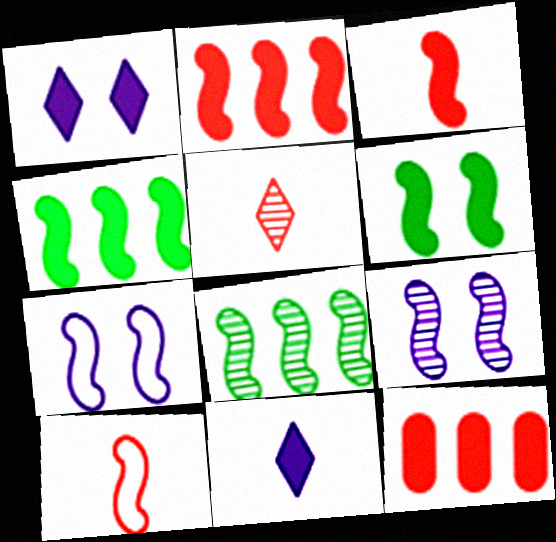[[3, 7, 8], 
[4, 9, 10], 
[6, 11, 12]]